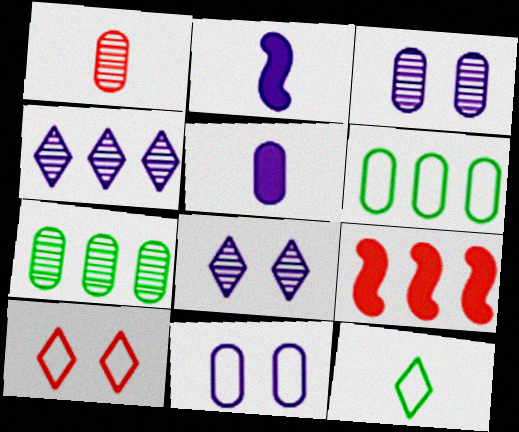[[1, 2, 12], 
[1, 3, 7], 
[1, 9, 10], 
[2, 4, 11], 
[2, 7, 10], 
[3, 9, 12], 
[4, 6, 9]]